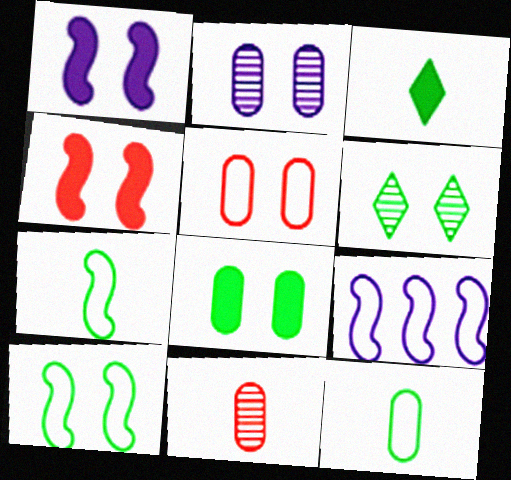[[1, 5, 6], 
[2, 5, 8], 
[6, 8, 10]]